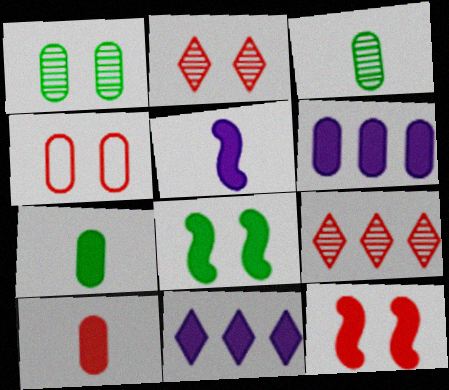[[2, 4, 12], 
[3, 4, 6], 
[7, 11, 12], 
[8, 10, 11]]